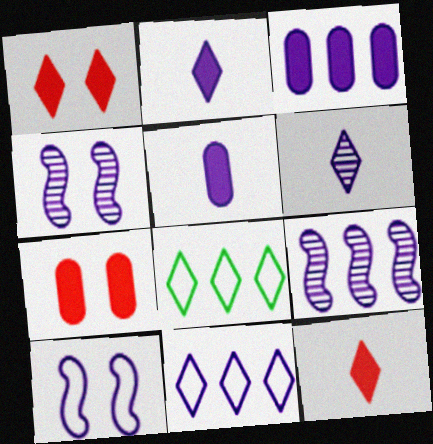[[1, 6, 8], 
[3, 6, 10], 
[3, 9, 11], 
[4, 5, 11]]